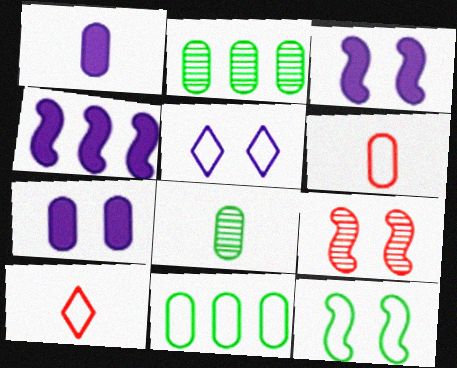[[1, 6, 8], 
[2, 3, 10], 
[2, 6, 7], 
[3, 9, 12]]